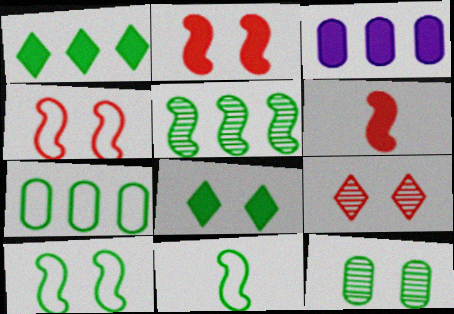[[1, 5, 7], 
[1, 11, 12], 
[3, 6, 8], 
[3, 9, 11], 
[8, 10, 12]]